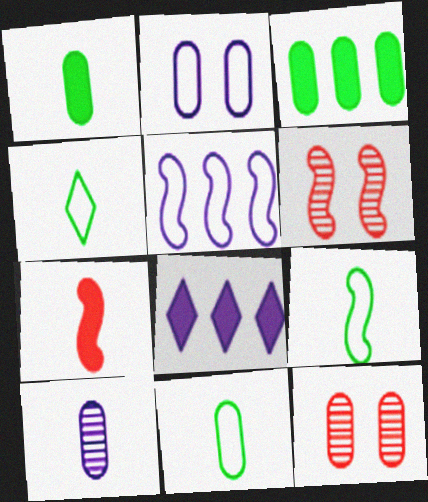[[4, 7, 10], 
[4, 9, 11], 
[6, 8, 11], 
[8, 9, 12]]